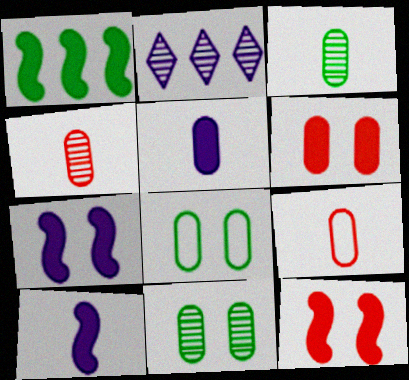[[1, 10, 12], 
[3, 5, 9]]